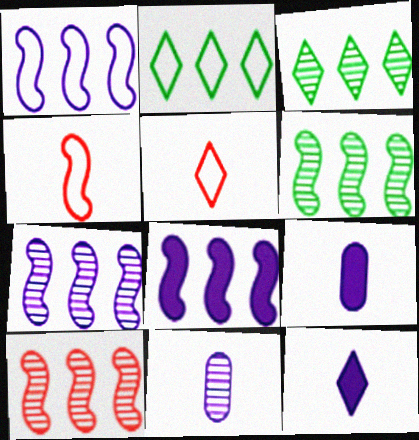[[1, 7, 8], 
[6, 7, 10]]